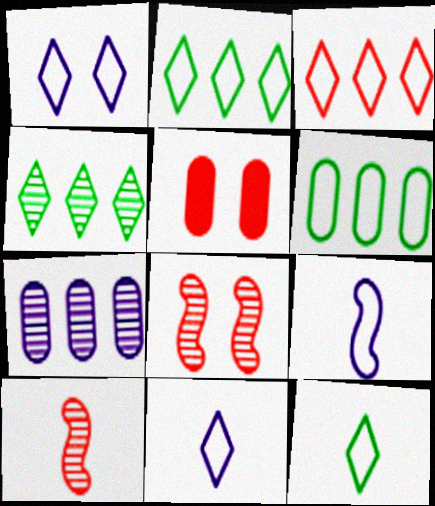[[1, 3, 12], 
[3, 5, 10], 
[4, 5, 9]]